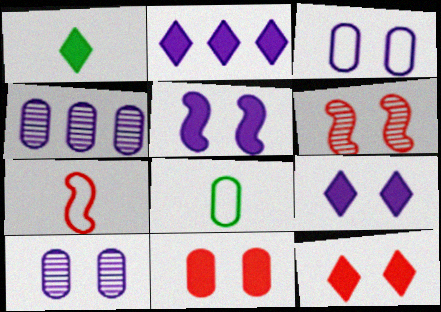[[1, 2, 12], 
[2, 6, 8], 
[4, 8, 11]]